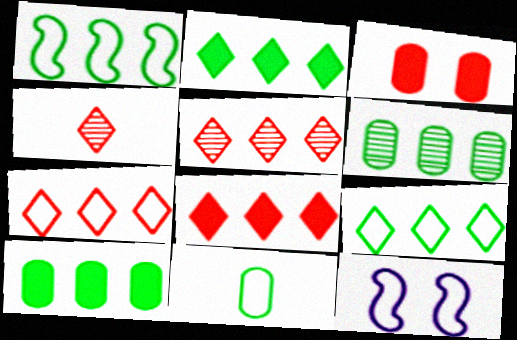[[1, 2, 6], 
[4, 10, 12], 
[5, 7, 8], 
[7, 11, 12]]